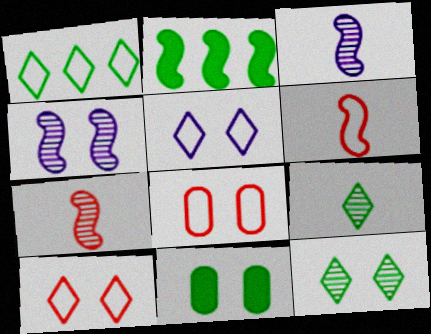[[2, 4, 6], 
[4, 10, 11]]